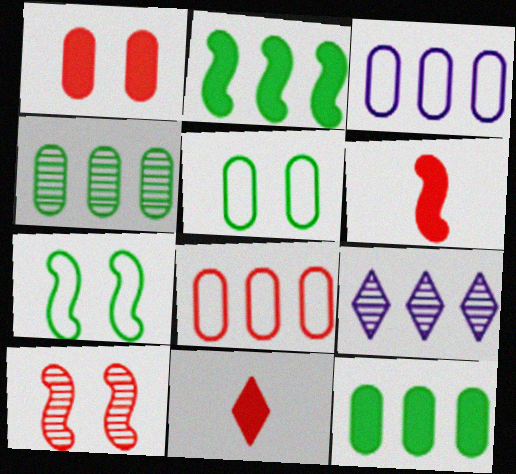[[2, 8, 9], 
[5, 6, 9], 
[8, 10, 11]]